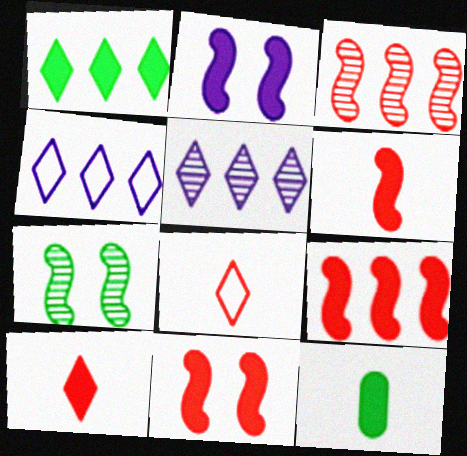[[6, 9, 11]]